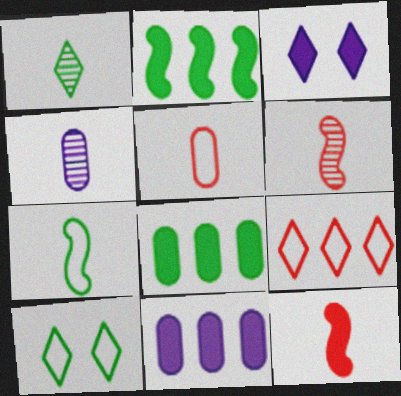[[1, 3, 9], 
[1, 4, 6], 
[3, 8, 12], 
[6, 10, 11]]